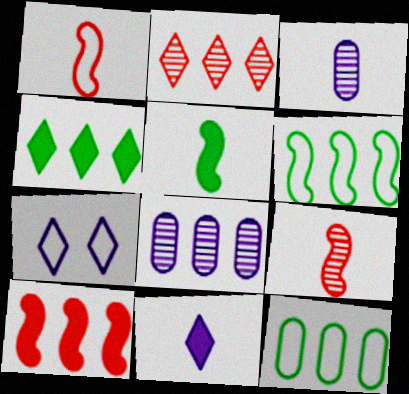[[1, 7, 12]]